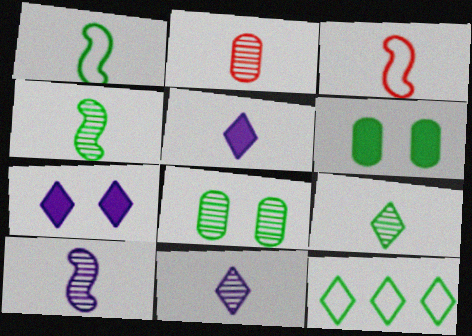[[1, 2, 5], 
[2, 4, 11], 
[2, 9, 10], 
[4, 6, 12]]